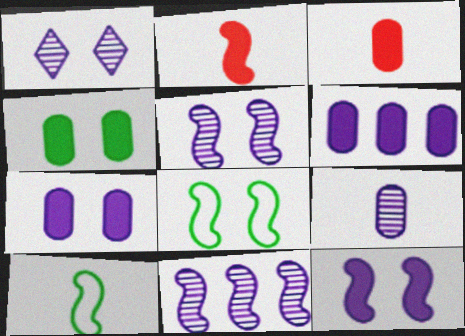[[1, 9, 11], 
[2, 8, 11], 
[3, 4, 6]]